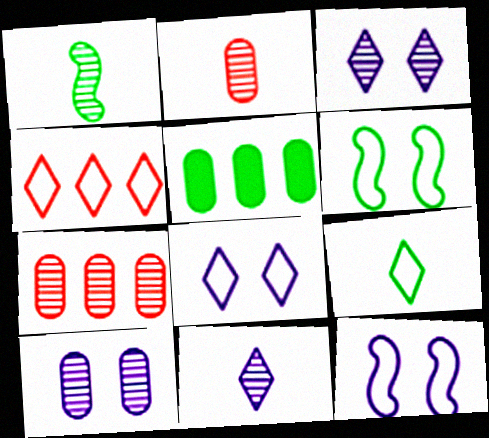[[1, 2, 11], 
[1, 3, 7], 
[4, 8, 9]]